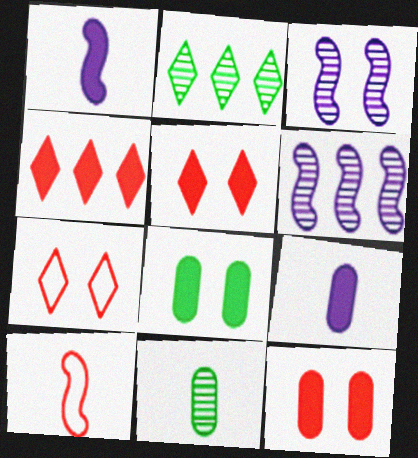[[1, 4, 8], 
[3, 7, 8]]